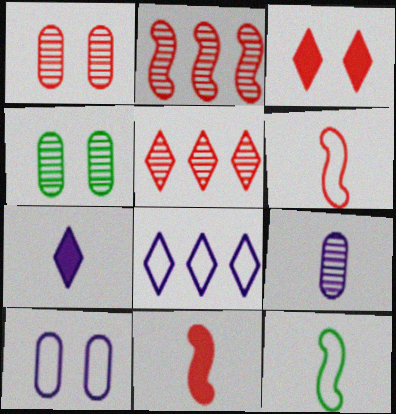[[4, 8, 11]]